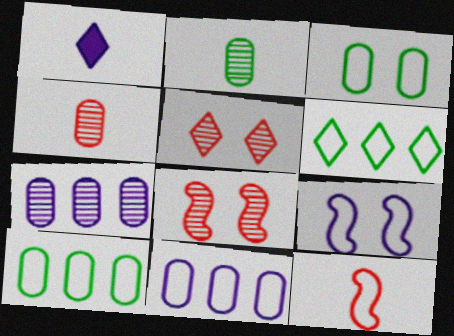[[1, 2, 12], 
[1, 5, 6], 
[1, 7, 9], 
[1, 8, 10]]